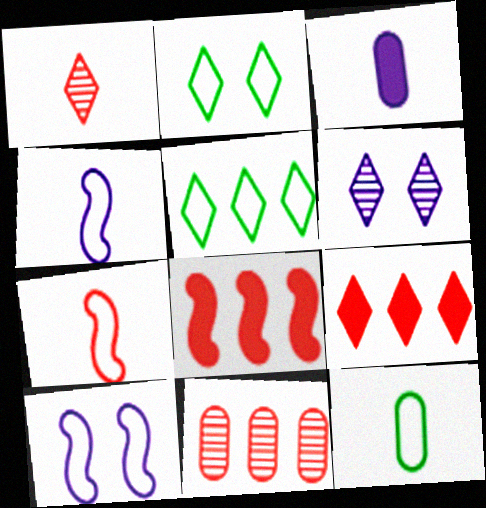[[6, 8, 12]]